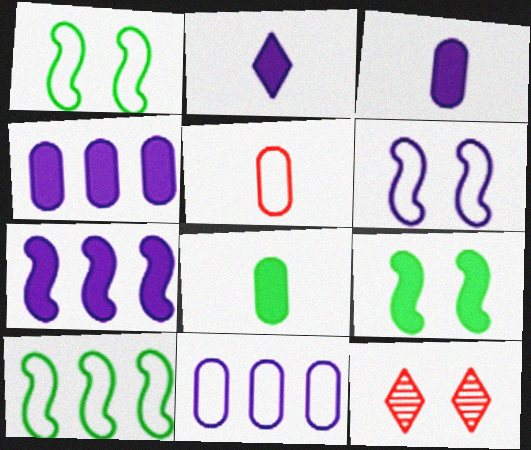[[3, 10, 12]]